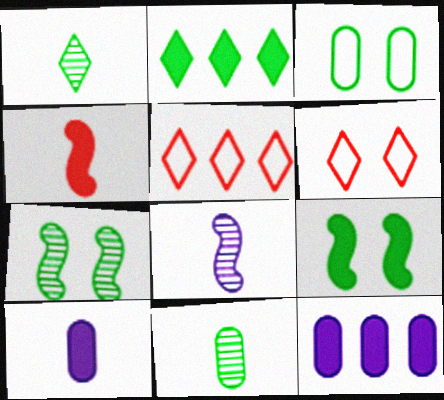[[5, 7, 10]]